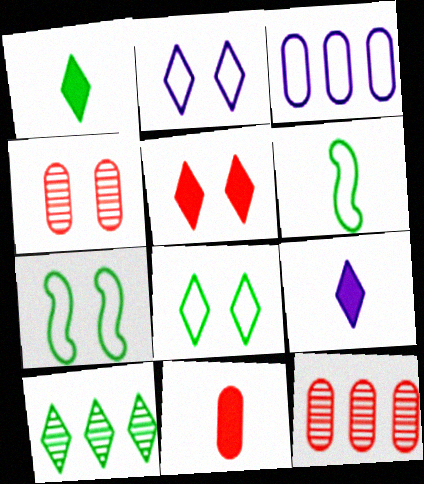[[1, 8, 10], 
[7, 9, 12]]